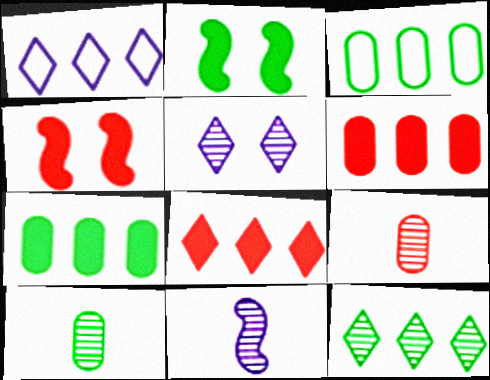[[1, 2, 9], 
[1, 4, 10], 
[1, 8, 12]]